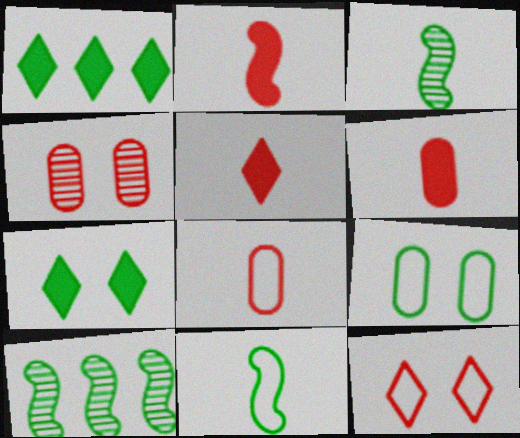[[1, 3, 9], 
[2, 5, 6]]